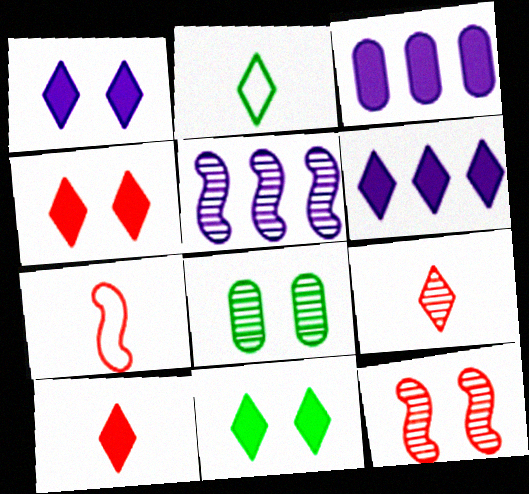[[1, 4, 11], 
[2, 3, 12], 
[5, 8, 9], 
[6, 7, 8], 
[6, 10, 11]]